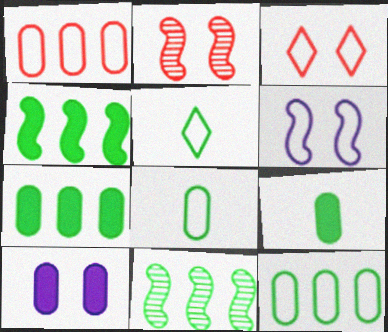[[1, 5, 6]]